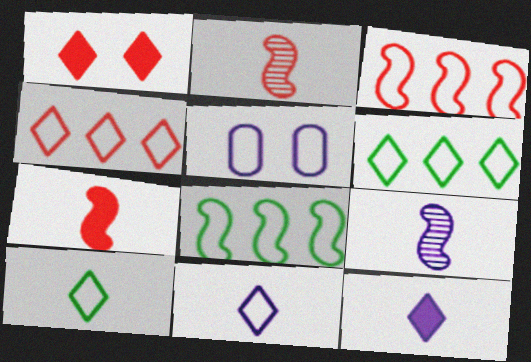[[3, 5, 10]]